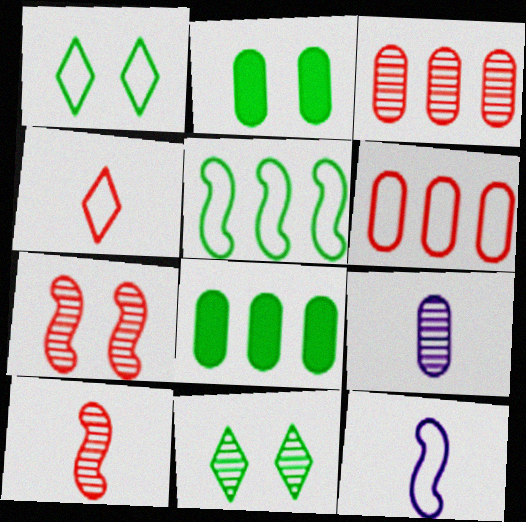[[1, 6, 12], 
[2, 6, 9]]